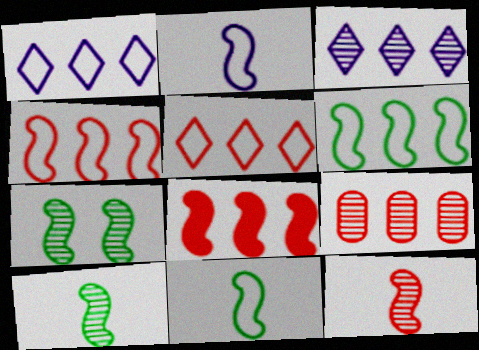[[2, 7, 8], 
[5, 8, 9]]